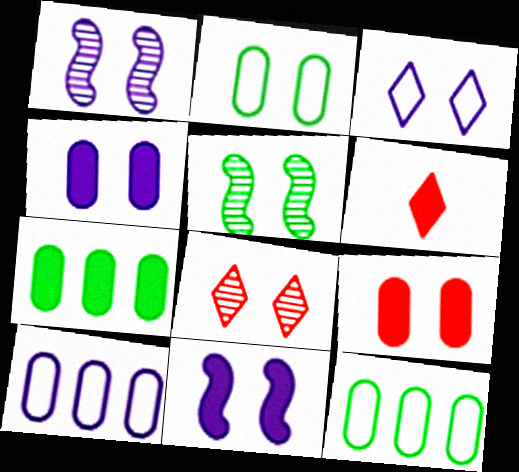[[1, 3, 4], 
[1, 6, 12], 
[2, 8, 11], 
[3, 5, 9], 
[5, 6, 10], 
[6, 7, 11]]